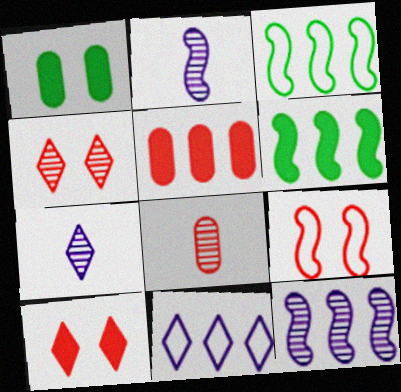[[2, 6, 9]]